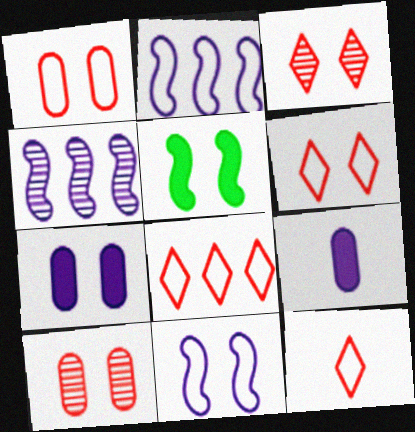[[6, 8, 12]]